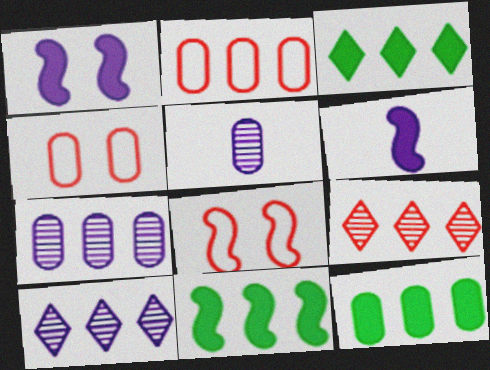[[2, 7, 12], 
[2, 10, 11], 
[3, 5, 8], 
[3, 11, 12], 
[4, 5, 12]]